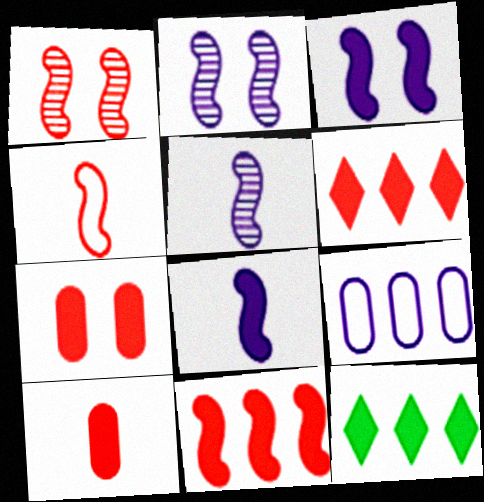[[1, 4, 11], 
[3, 10, 12], 
[7, 8, 12]]